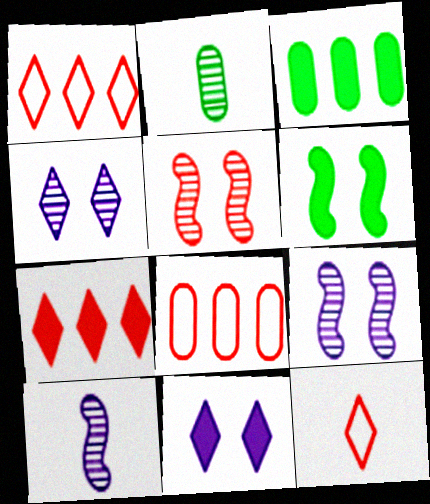[[3, 9, 12]]